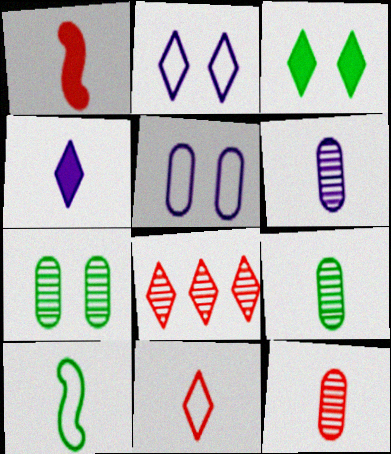[[1, 11, 12], 
[4, 10, 12], 
[6, 9, 12]]